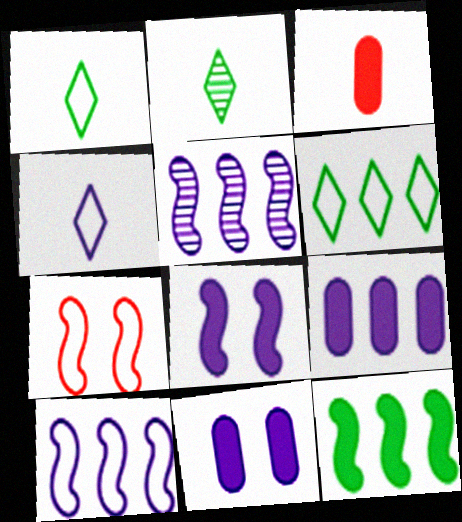[[2, 7, 9], 
[4, 5, 11]]